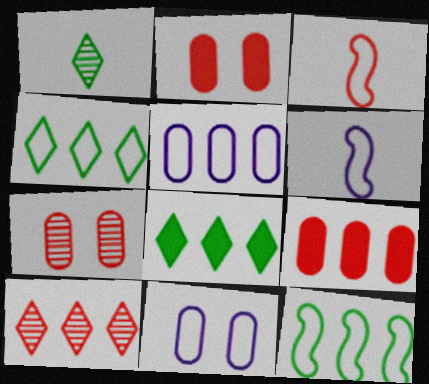[[2, 3, 10], 
[3, 4, 11], 
[6, 7, 8]]